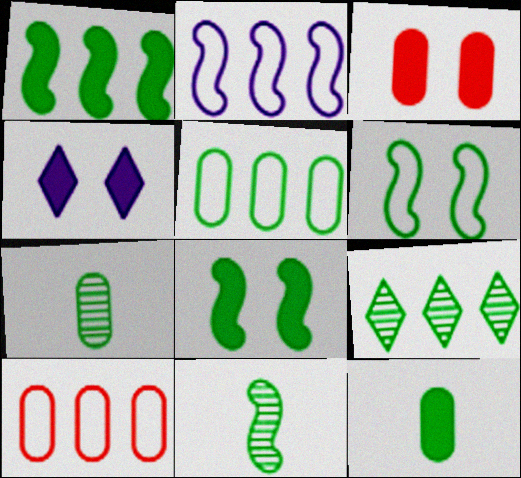[[1, 5, 9], 
[1, 6, 11], 
[3, 4, 8], 
[4, 10, 11], 
[6, 9, 12]]